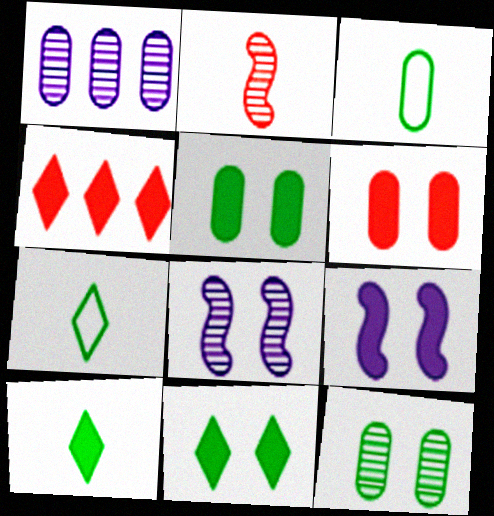[[1, 3, 6], 
[3, 4, 8], 
[6, 9, 11]]